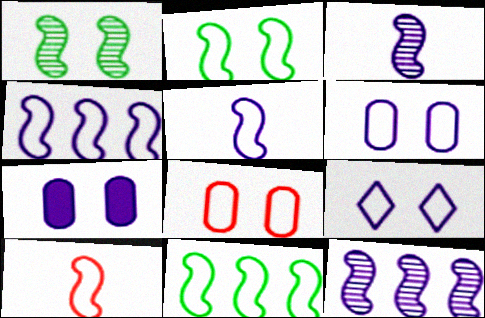[[2, 4, 10], 
[2, 8, 9]]